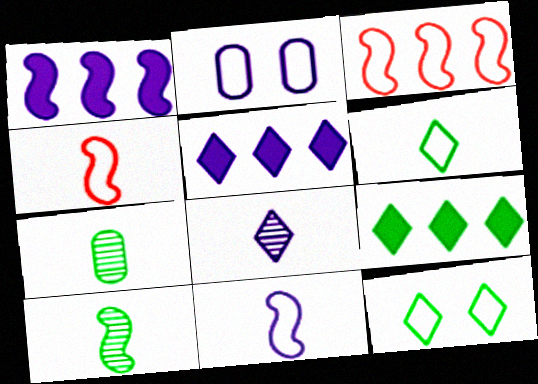[[1, 2, 8], 
[2, 3, 6]]